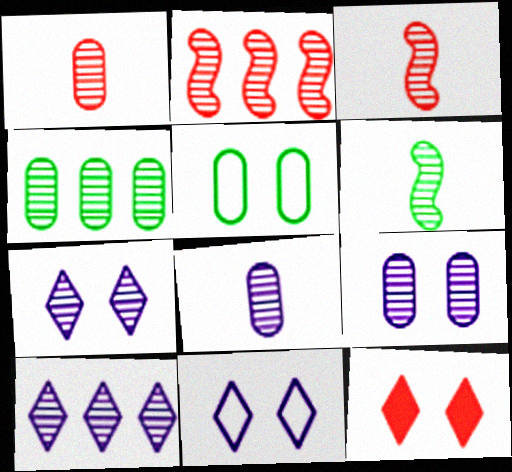[[1, 4, 9], 
[2, 4, 10], 
[3, 4, 7]]